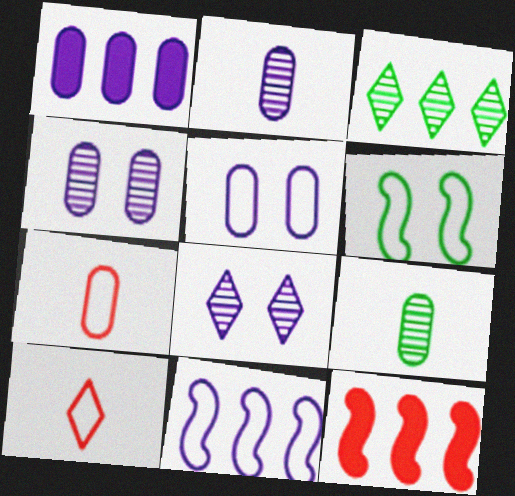[[1, 2, 5]]